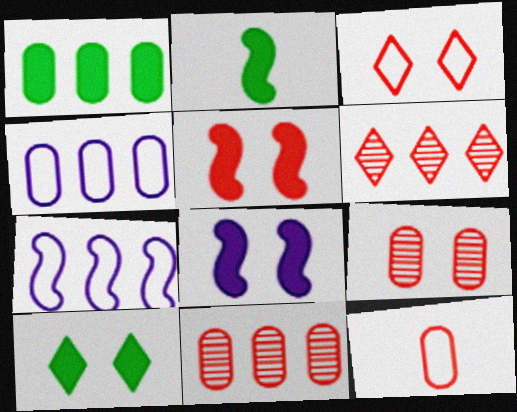[[1, 2, 10], 
[1, 4, 11], 
[1, 6, 7], 
[3, 5, 9], 
[5, 6, 12]]